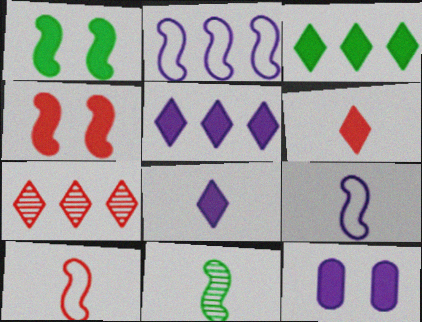[[2, 4, 11]]